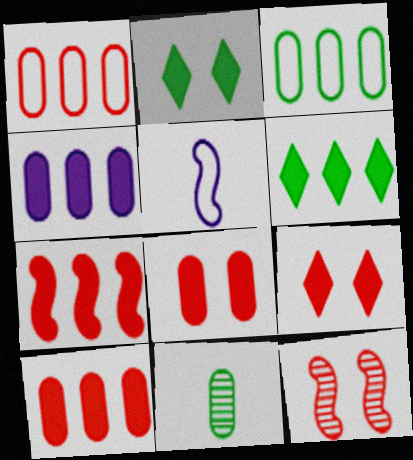[[4, 6, 7]]